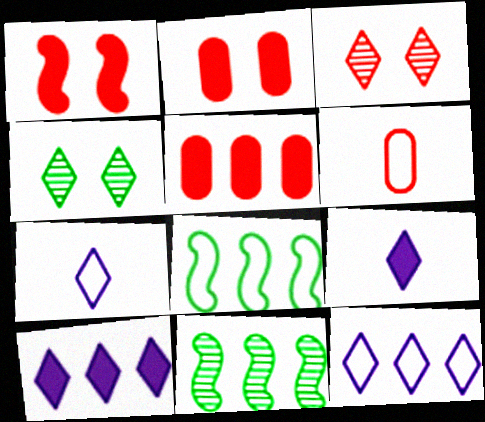[[2, 7, 11], 
[5, 11, 12]]